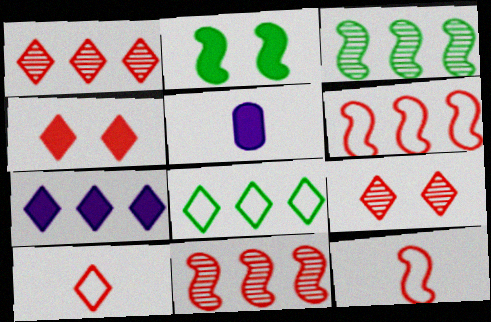[[1, 4, 10], 
[1, 7, 8]]